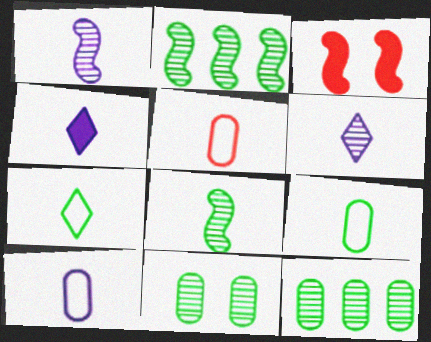[[1, 4, 10], 
[4, 5, 8], 
[5, 9, 10]]